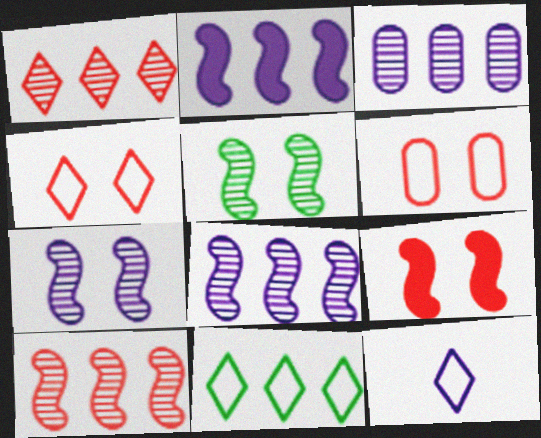[[4, 11, 12]]